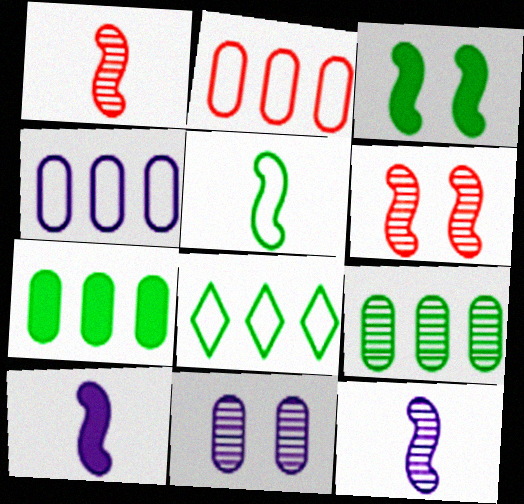[[1, 5, 10]]